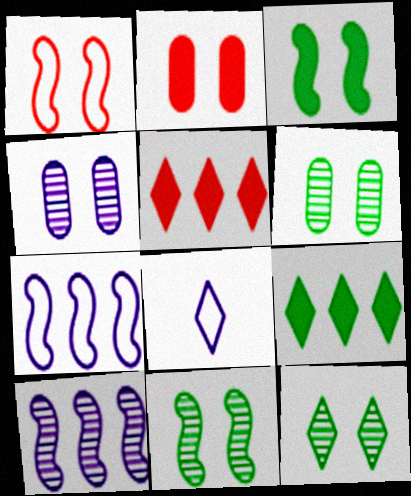[[5, 8, 12], 
[6, 11, 12]]